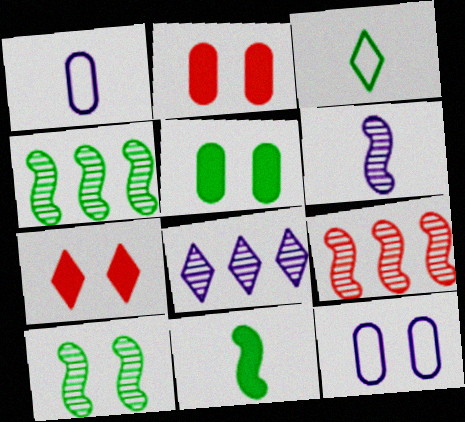[[1, 4, 7], 
[3, 4, 5], 
[3, 7, 8], 
[6, 9, 10], 
[7, 10, 12]]